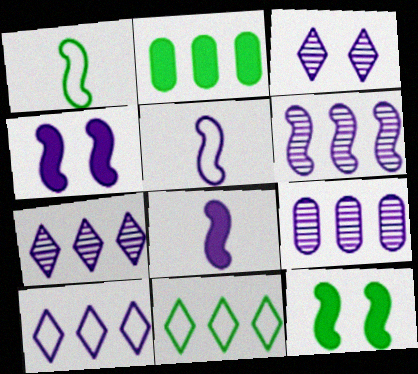[[4, 5, 6], 
[6, 7, 9]]